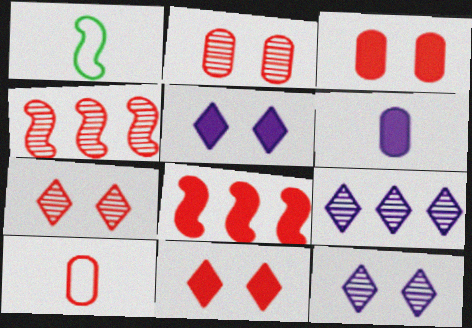[[1, 3, 9], 
[4, 10, 11], 
[7, 8, 10]]